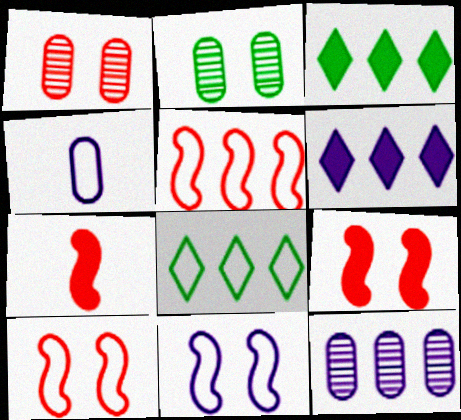[[3, 5, 12], 
[4, 8, 10]]